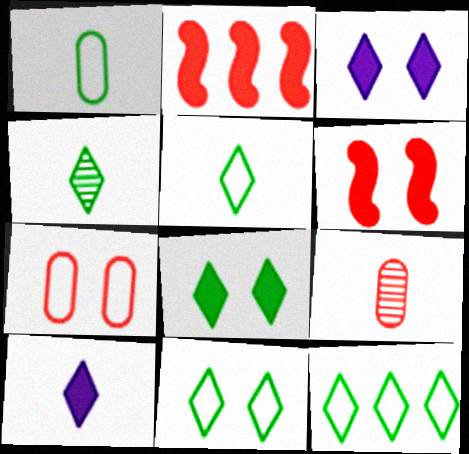[[4, 8, 12], 
[5, 11, 12]]